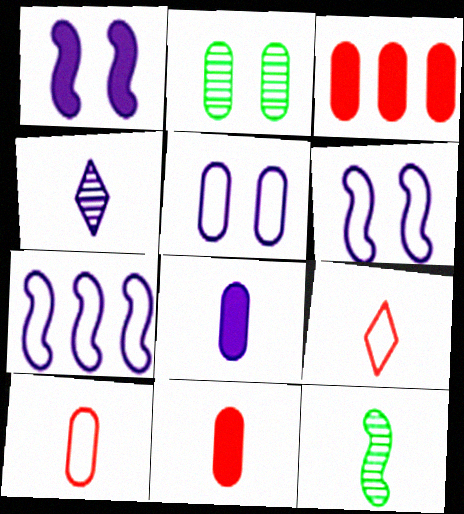[[8, 9, 12]]